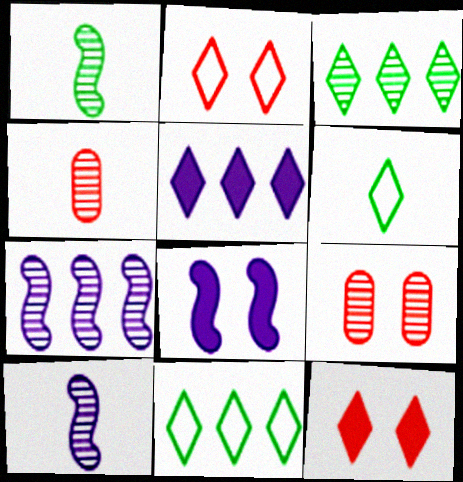[[3, 9, 10], 
[4, 8, 11]]